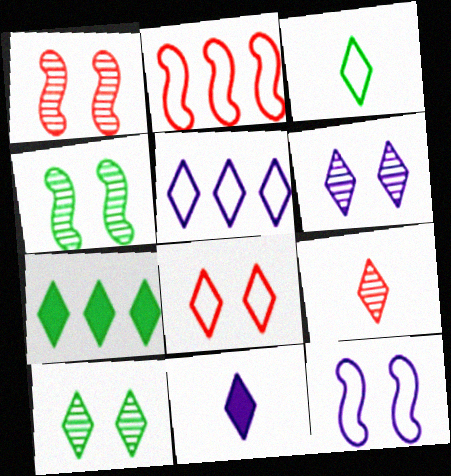[[3, 5, 8], 
[3, 7, 10], 
[3, 9, 11], 
[5, 6, 11]]